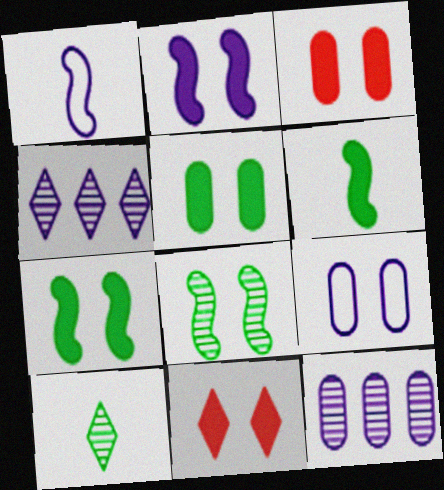[[2, 5, 11], 
[8, 9, 11]]